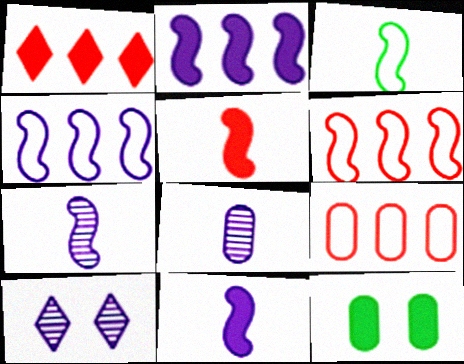[[1, 11, 12], 
[3, 5, 7], 
[8, 9, 12]]